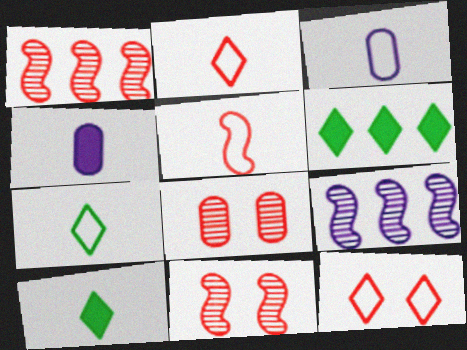[[3, 5, 7], 
[3, 6, 11]]